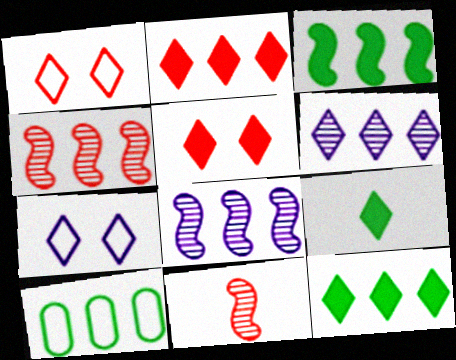[[1, 6, 9], 
[2, 8, 10]]